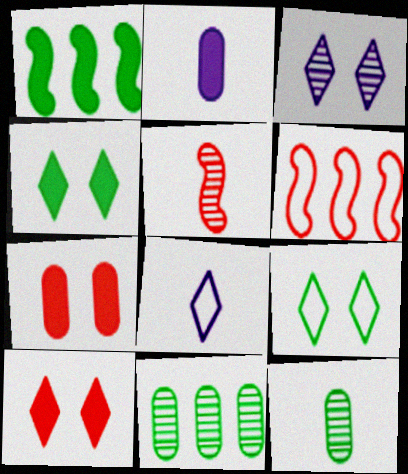[[1, 2, 10], 
[1, 9, 12], 
[3, 5, 11], 
[3, 9, 10]]